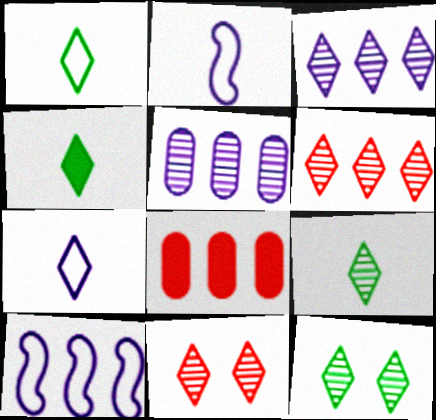[[1, 4, 9], 
[2, 8, 12], 
[3, 9, 11]]